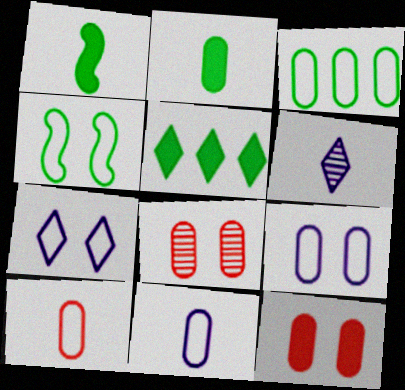[[1, 6, 10], 
[3, 9, 10]]